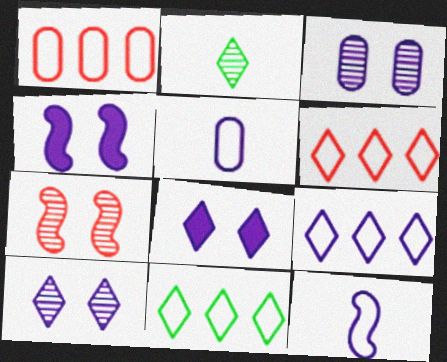[[1, 2, 4], 
[2, 6, 8], 
[6, 9, 11]]